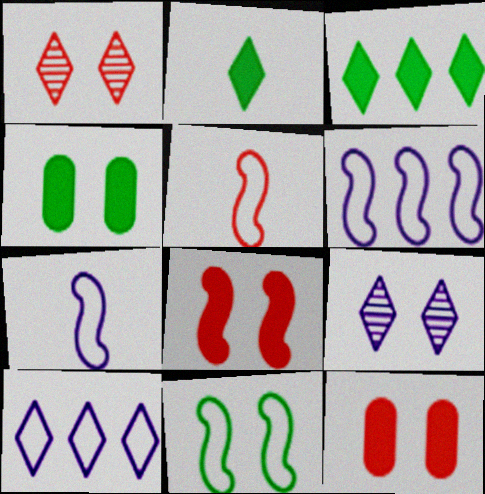[[1, 2, 10], 
[5, 6, 11], 
[9, 11, 12]]